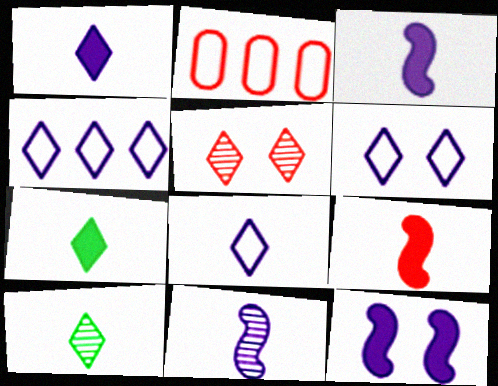[[2, 5, 9], 
[2, 10, 12], 
[4, 5, 7], 
[4, 6, 8]]